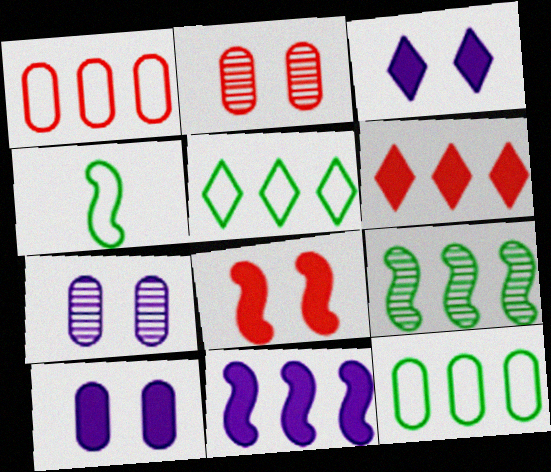[[4, 6, 7]]